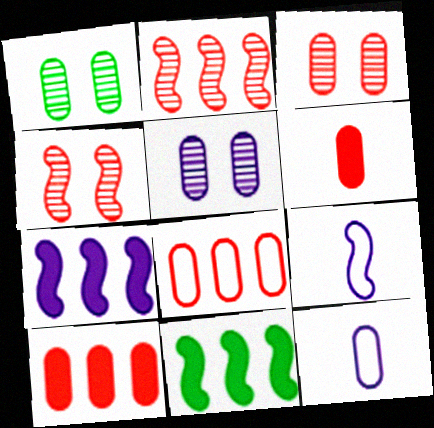[[1, 3, 5], 
[1, 10, 12], 
[3, 6, 8], 
[4, 9, 11]]